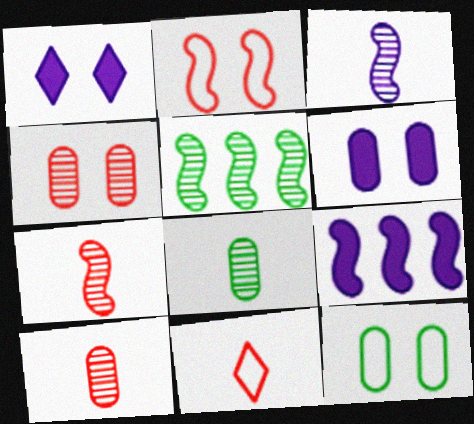[[4, 6, 12], 
[5, 6, 11]]